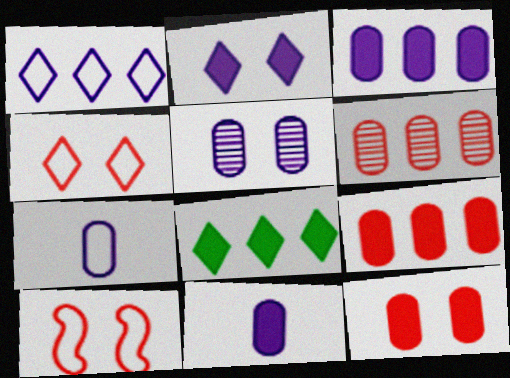[[3, 5, 7]]